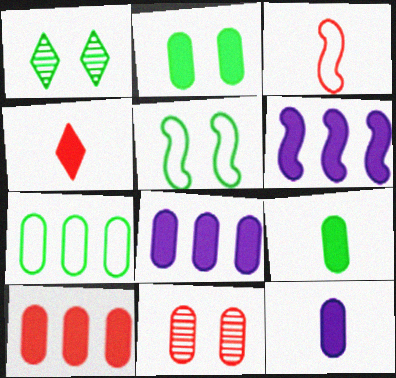[[1, 2, 5], 
[1, 3, 8], 
[2, 4, 6], 
[2, 10, 12], 
[7, 11, 12]]